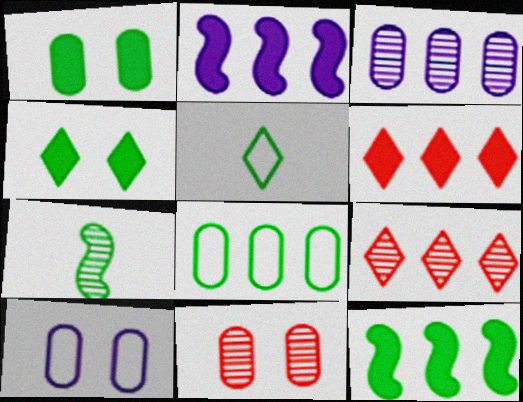[[1, 10, 11], 
[2, 5, 11], 
[2, 8, 9], 
[4, 7, 8], 
[6, 7, 10]]